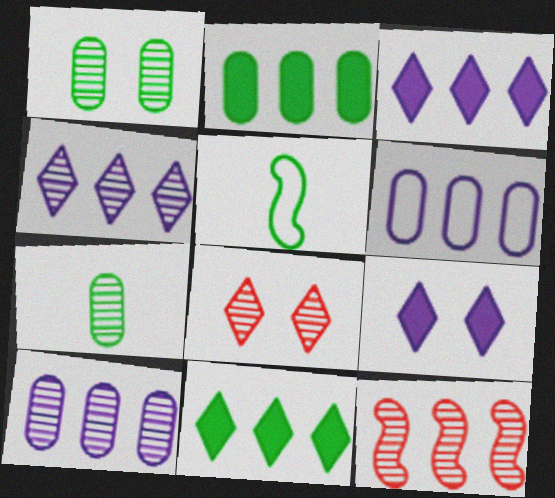[[1, 5, 11], 
[6, 11, 12]]